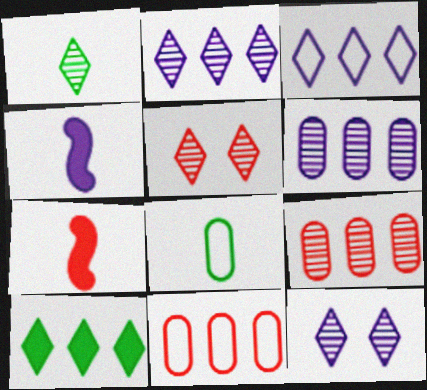[[1, 2, 5], 
[5, 7, 11]]